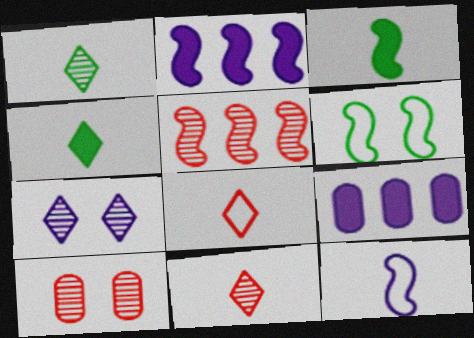[[5, 10, 11], 
[6, 9, 11], 
[7, 9, 12]]